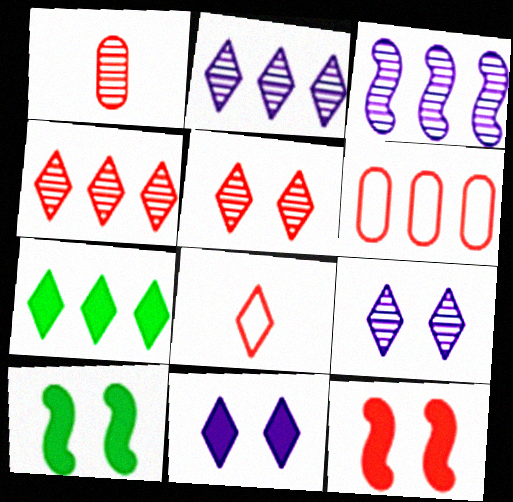[[3, 6, 7], 
[7, 8, 9]]